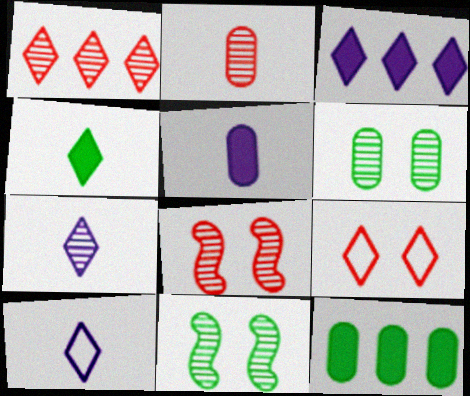[[1, 2, 8], 
[8, 10, 12]]